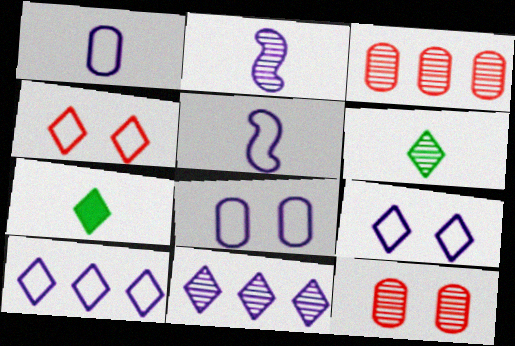[[4, 7, 11], 
[5, 8, 10]]